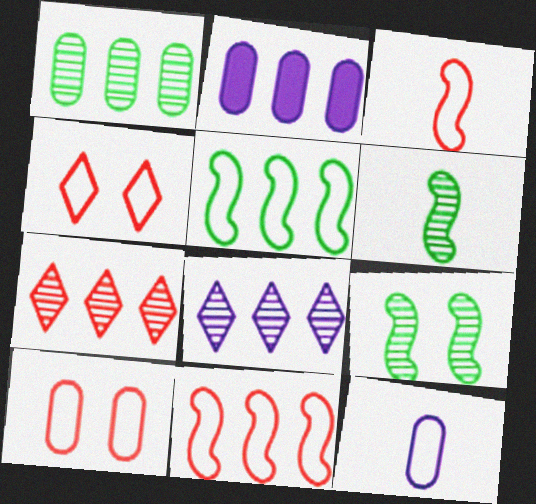[[2, 4, 6], 
[2, 5, 7], 
[4, 5, 12]]